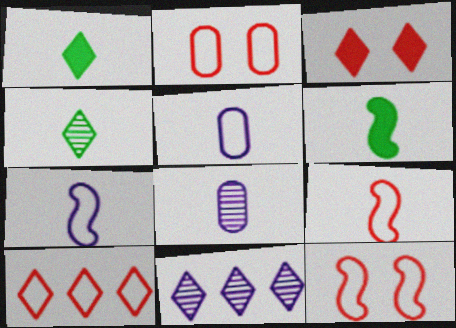[[1, 8, 9], 
[2, 6, 11], 
[2, 9, 10]]